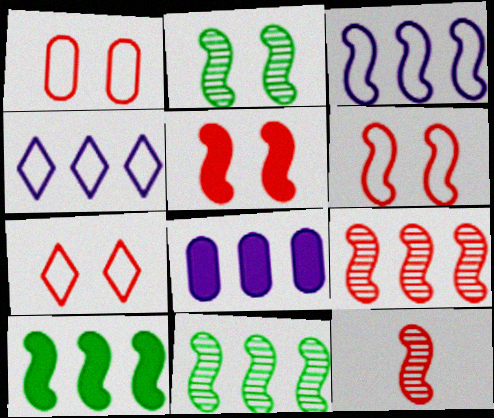[[1, 6, 7], 
[3, 9, 10]]